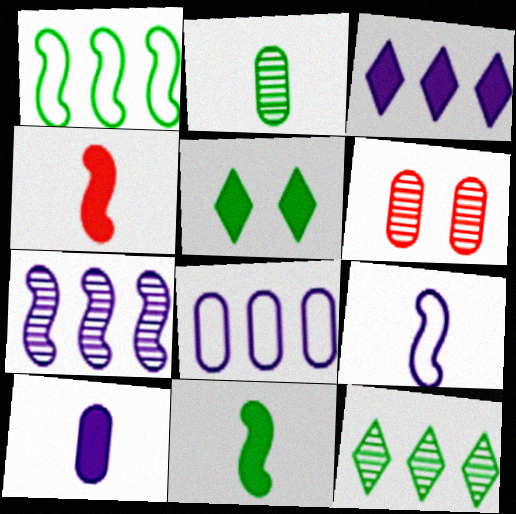[[1, 2, 5], 
[3, 7, 8]]